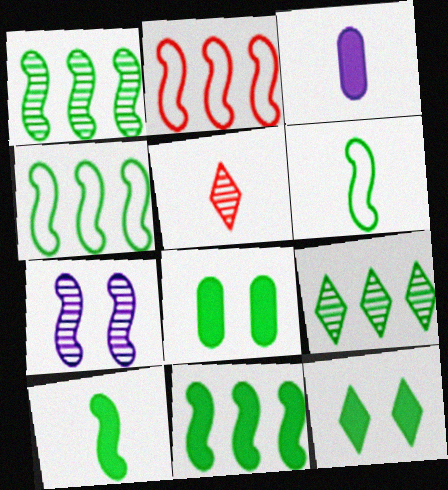[[1, 4, 11], 
[2, 7, 10], 
[3, 5, 6], 
[6, 8, 9]]